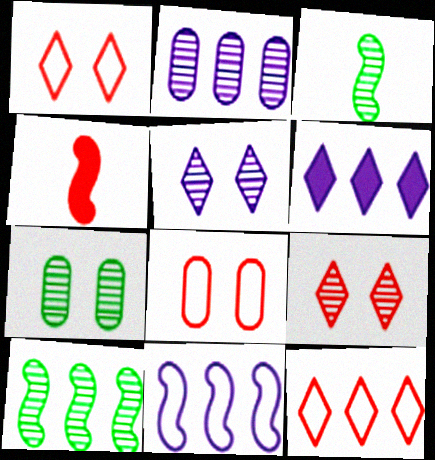[[2, 3, 9], 
[2, 6, 11], 
[3, 6, 8]]